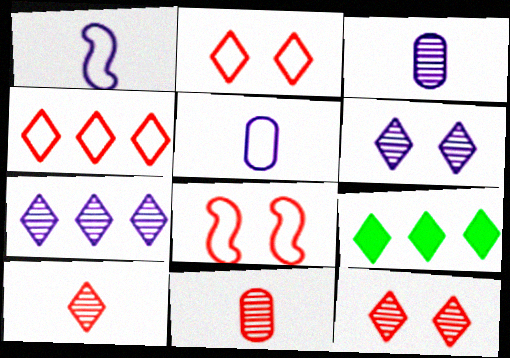[[3, 8, 9], 
[4, 7, 9]]